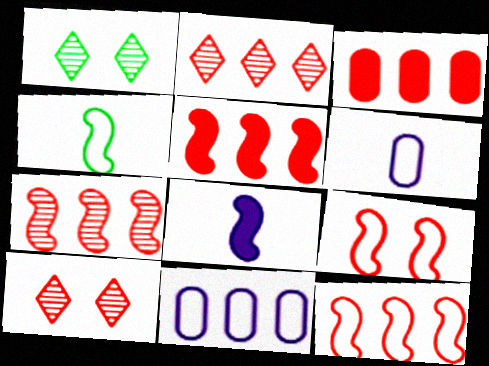[[1, 5, 6], 
[2, 3, 12], 
[5, 7, 12]]